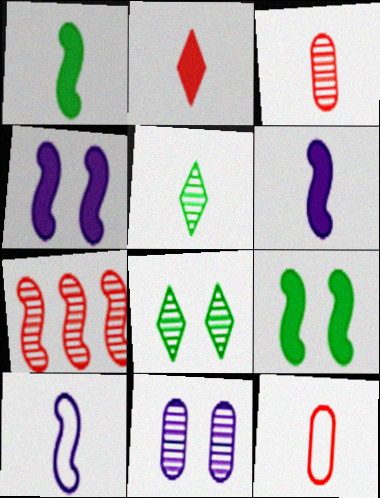[[5, 6, 12], 
[5, 7, 11], 
[7, 9, 10]]